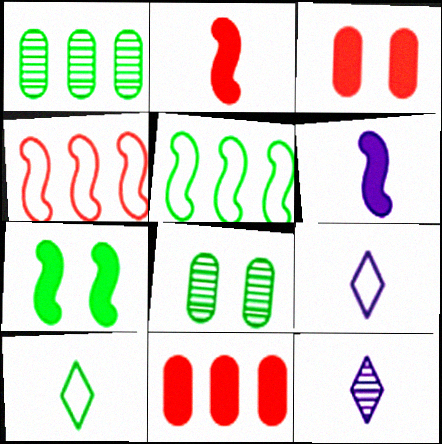[[1, 7, 10], 
[3, 5, 12]]